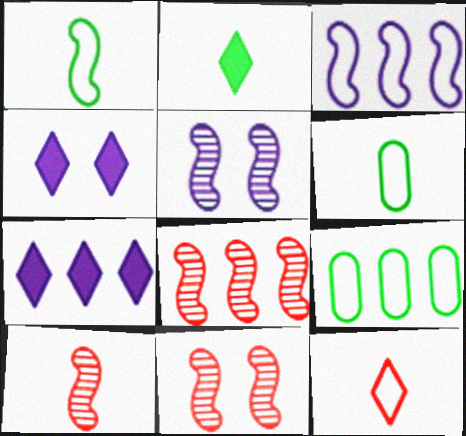[[4, 6, 8], 
[4, 9, 10], 
[6, 7, 11], 
[7, 8, 9], 
[8, 10, 11]]